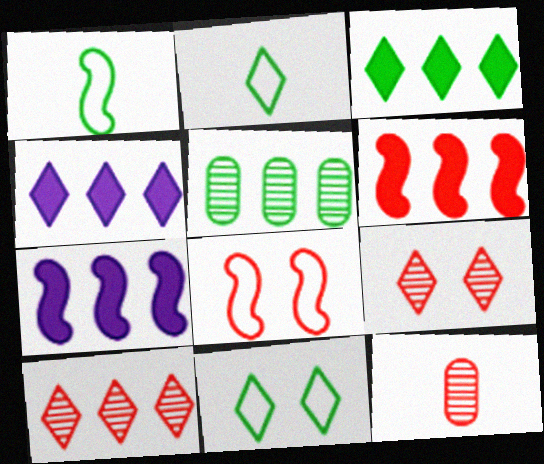[[2, 4, 9], 
[7, 11, 12]]